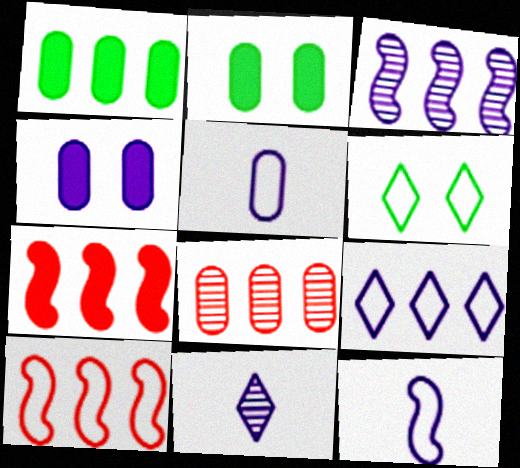[[2, 5, 8], 
[2, 10, 11], 
[5, 6, 10]]